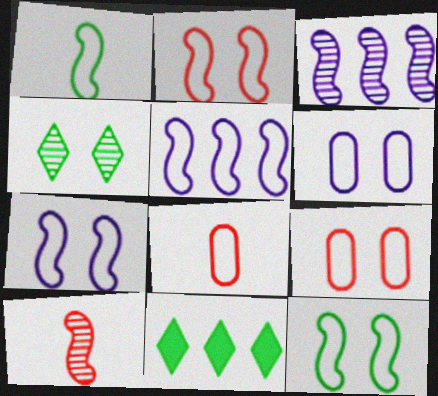[[1, 2, 5], 
[2, 7, 12], 
[6, 10, 11]]